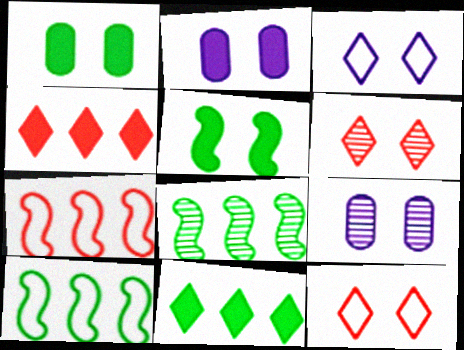[[5, 9, 12]]